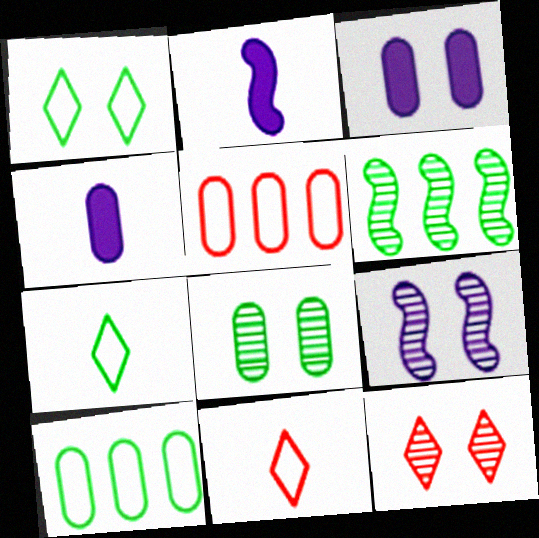[[2, 10, 12], 
[3, 6, 11], 
[4, 5, 8], 
[8, 9, 12]]